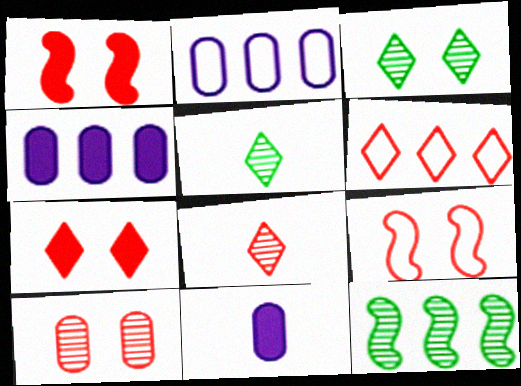[[1, 2, 5], 
[4, 5, 9], 
[4, 6, 12], 
[6, 7, 8], 
[7, 9, 10]]